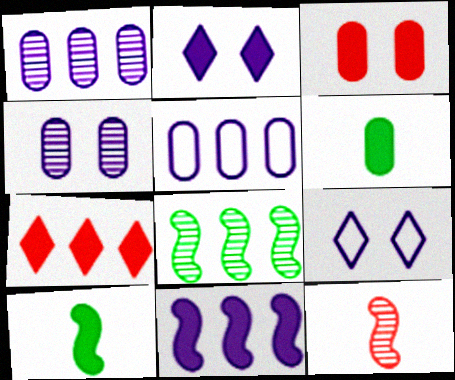[[5, 7, 8]]